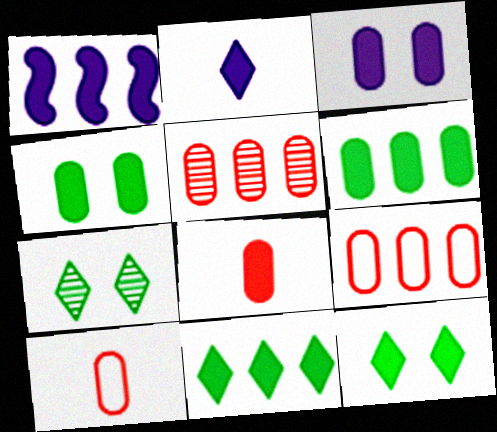[[1, 2, 3], 
[1, 7, 10], 
[1, 8, 12], 
[3, 6, 8]]